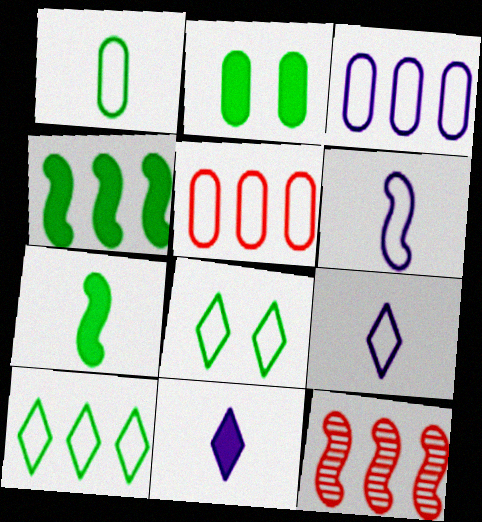[[2, 9, 12], 
[5, 6, 8]]